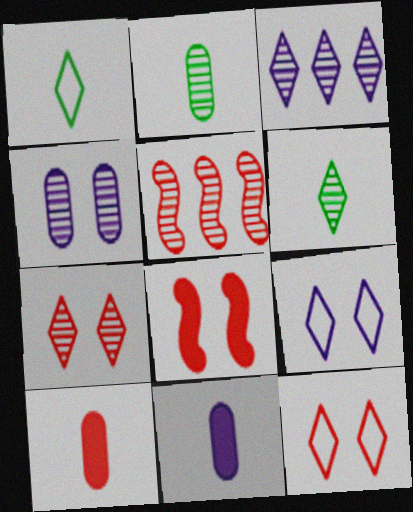[[3, 6, 7], 
[4, 5, 6], 
[5, 10, 12]]